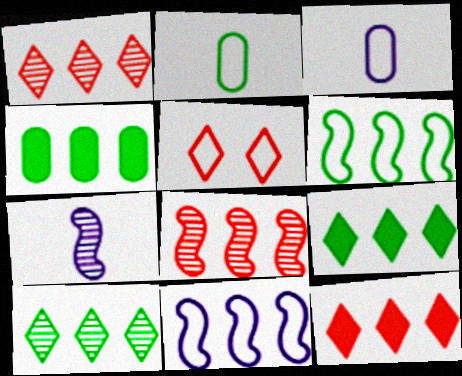[[1, 4, 11], 
[2, 5, 11], 
[3, 5, 6], 
[4, 5, 7], 
[4, 6, 10]]